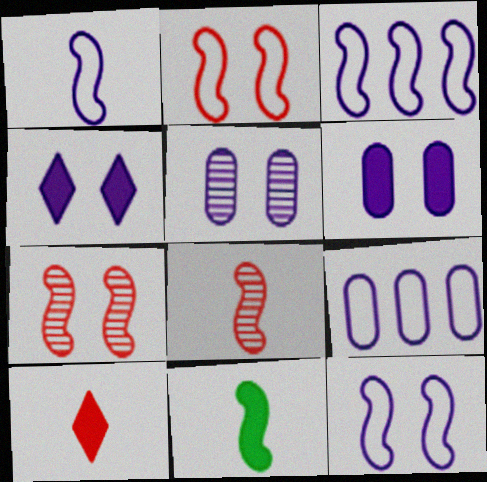[[1, 3, 12], 
[1, 8, 11], 
[3, 7, 11], 
[4, 5, 12]]